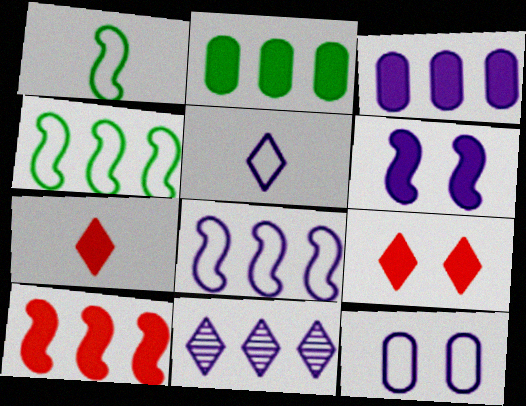[[2, 6, 7], 
[3, 8, 11], 
[5, 8, 12]]